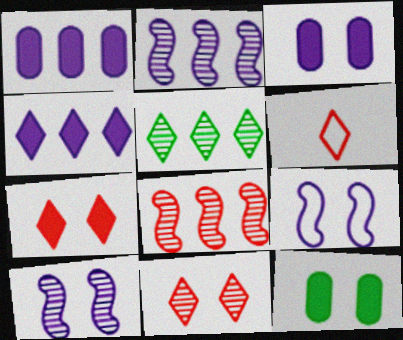[[2, 6, 12], 
[9, 11, 12]]